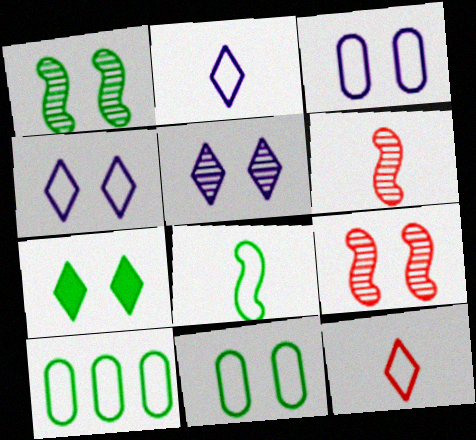[[1, 7, 11], 
[3, 7, 9]]